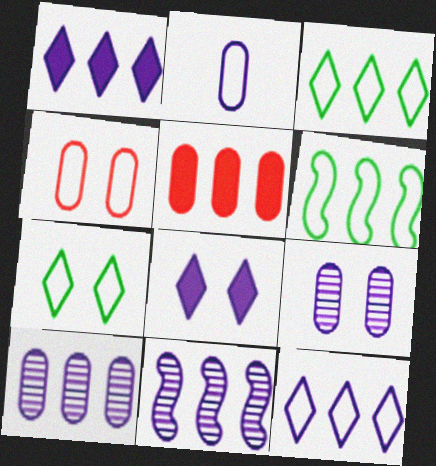[[2, 8, 11], 
[3, 5, 11]]